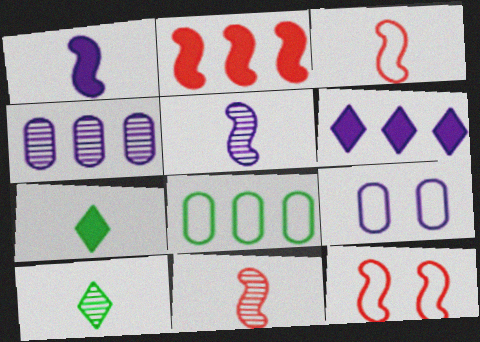[[2, 9, 10], 
[2, 11, 12], 
[4, 7, 12], 
[5, 6, 9]]